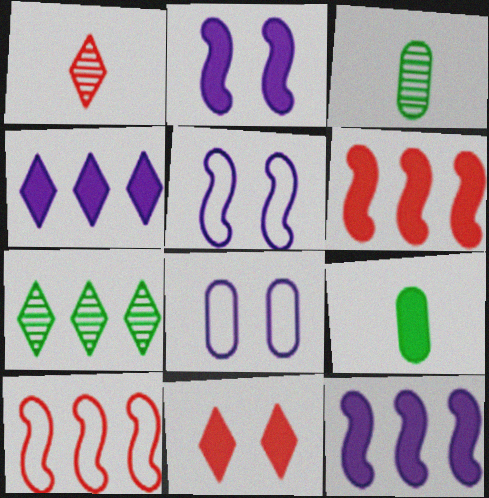[[9, 11, 12]]